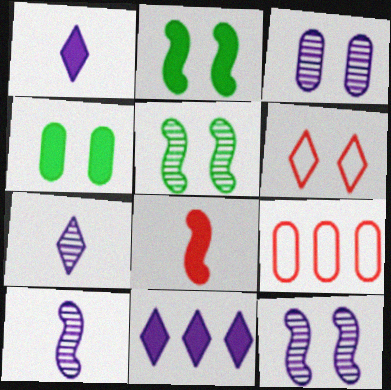[[1, 5, 9], 
[2, 3, 6], 
[2, 7, 9], 
[4, 6, 12], 
[4, 8, 11]]